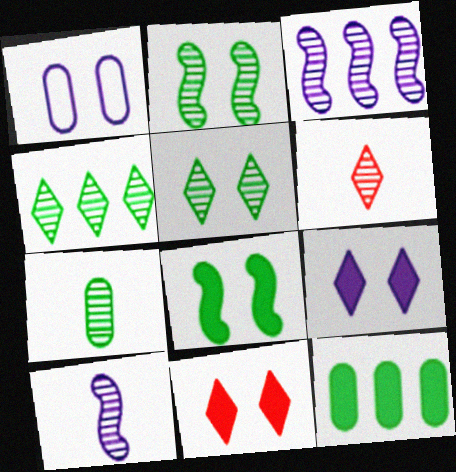[[1, 2, 11], 
[2, 4, 7], 
[6, 7, 10]]